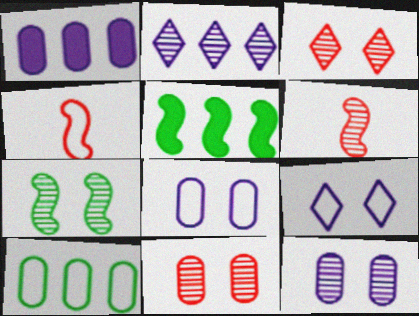[[3, 7, 12], 
[4, 9, 10]]